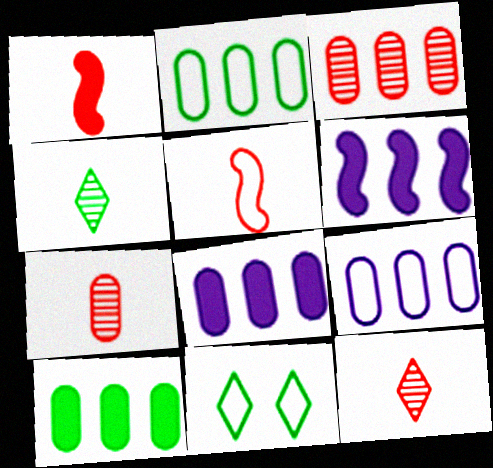[[2, 3, 8], 
[3, 9, 10], 
[5, 9, 11], 
[6, 7, 11]]